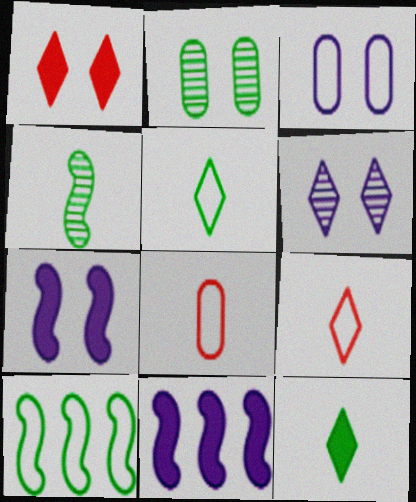[[2, 9, 11], 
[2, 10, 12], 
[3, 6, 7], 
[3, 9, 10]]